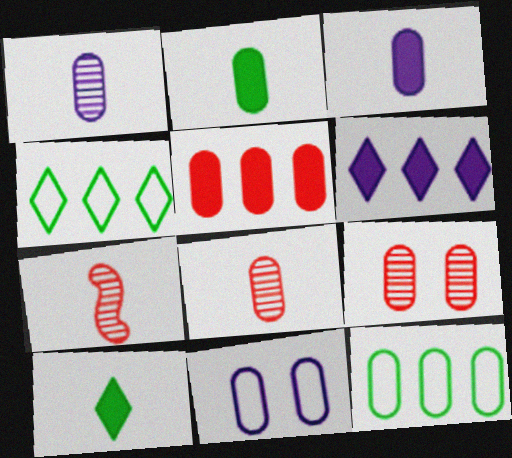[[3, 9, 12]]